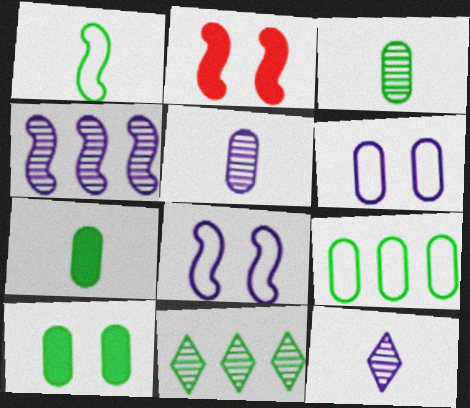[[1, 2, 4], 
[1, 10, 11], 
[2, 9, 12], 
[3, 9, 10]]